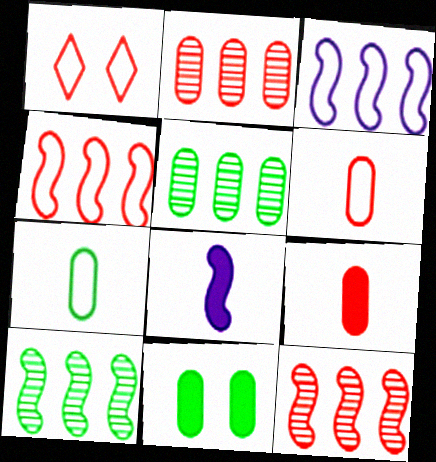[[1, 3, 7], 
[1, 4, 6], 
[1, 5, 8], 
[1, 9, 12], 
[5, 7, 11]]